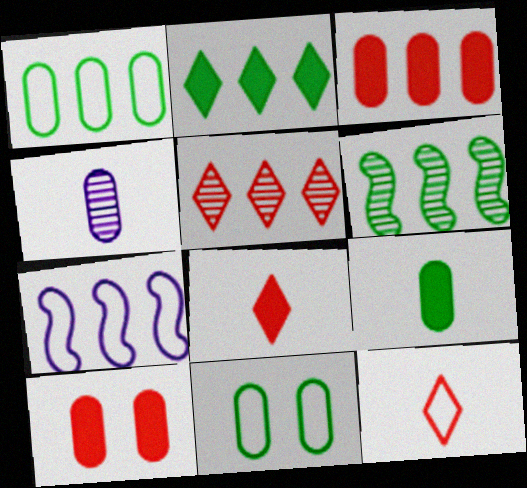[[1, 2, 6], 
[1, 4, 10], 
[3, 4, 11], 
[7, 11, 12]]